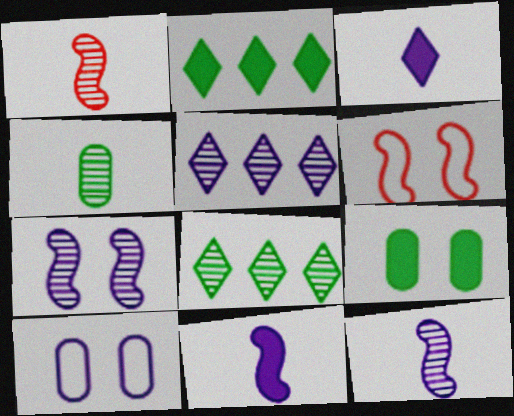[[1, 2, 10], 
[5, 10, 11]]